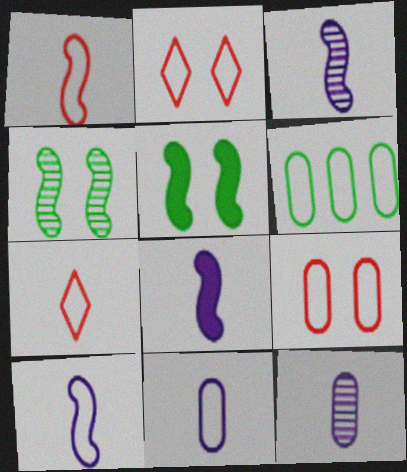[[2, 6, 10], 
[3, 8, 10], 
[6, 9, 11]]